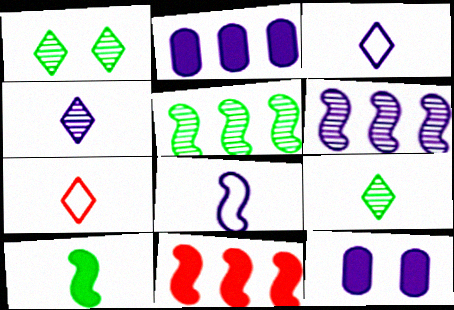[[3, 6, 12], 
[5, 7, 12]]